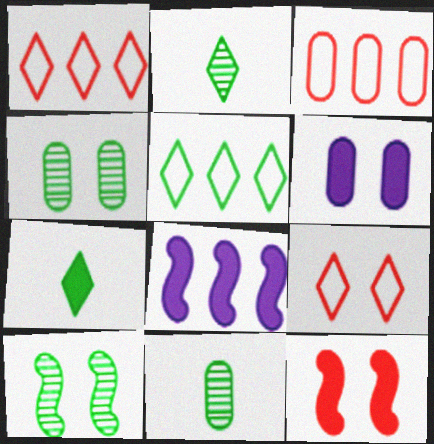[[3, 6, 11], 
[6, 9, 10], 
[8, 9, 11]]